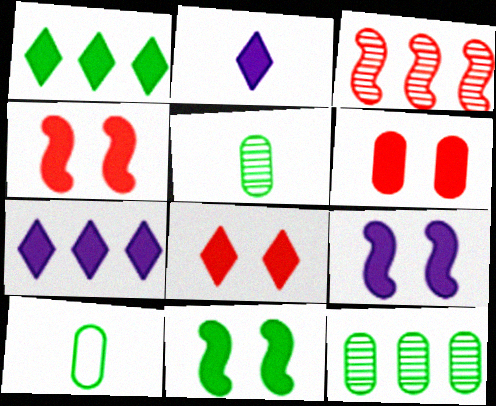[[1, 2, 8], 
[4, 6, 8], 
[4, 9, 11]]